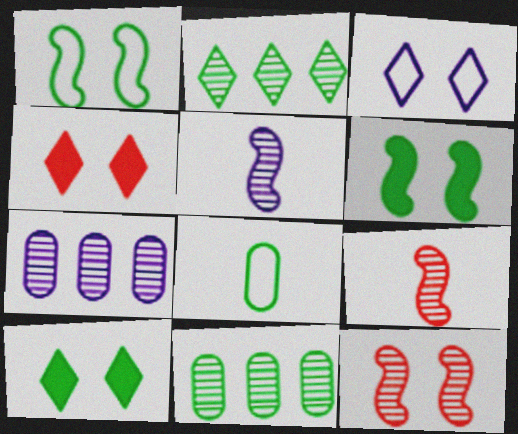[[2, 6, 8]]